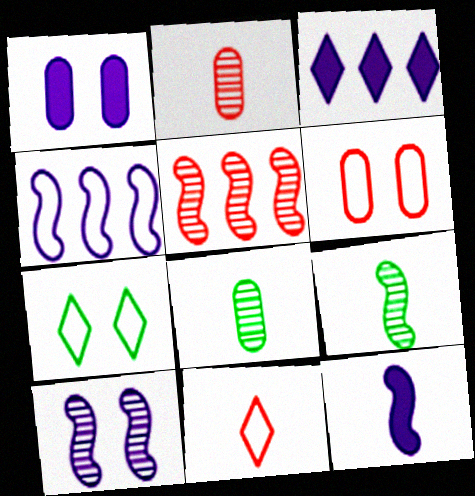[[1, 3, 12], 
[3, 6, 9], 
[4, 10, 12], 
[5, 9, 10], 
[8, 11, 12]]